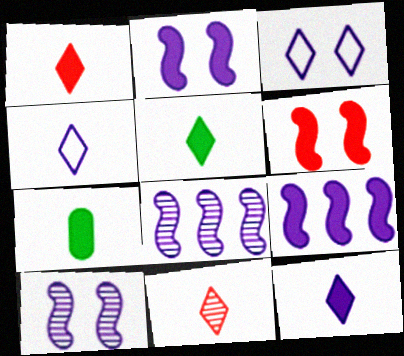[[1, 5, 12], 
[4, 5, 11]]